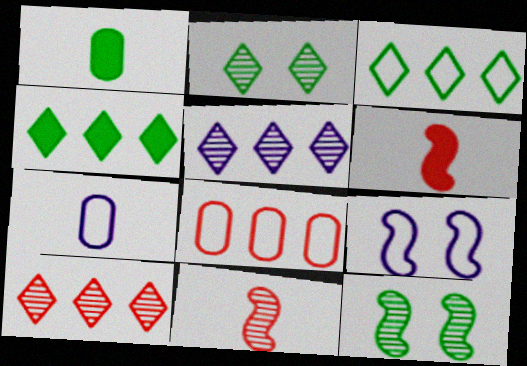[[1, 3, 12], 
[1, 9, 10]]